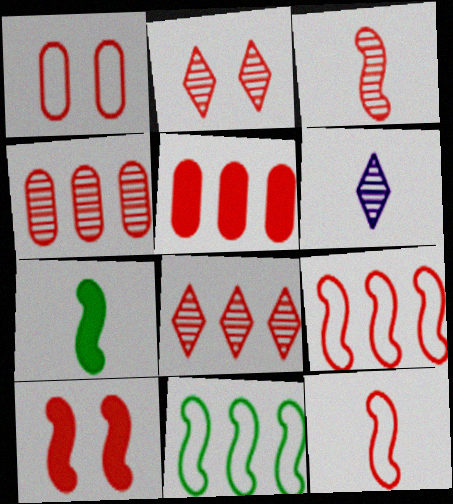[[1, 2, 10], 
[2, 3, 4], 
[2, 5, 12], 
[3, 9, 10], 
[5, 8, 9]]